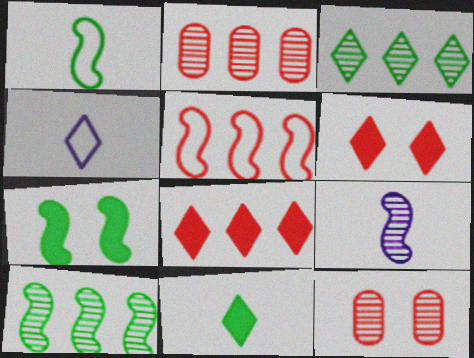[[1, 7, 10], 
[2, 4, 7], 
[2, 5, 8], 
[3, 4, 6], 
[3, 9, 12], 
[5, 7, 9]]